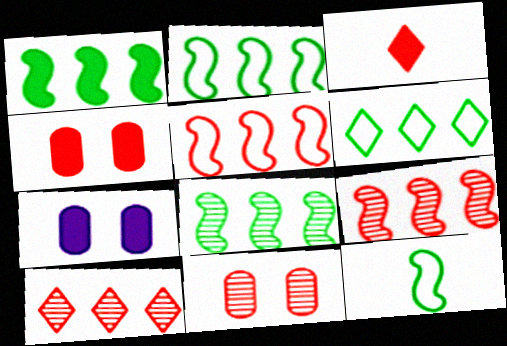[[1, 2, 8], 
[1, 3, 7], 
[3, 5, 11], 
[7, 10, 12]]